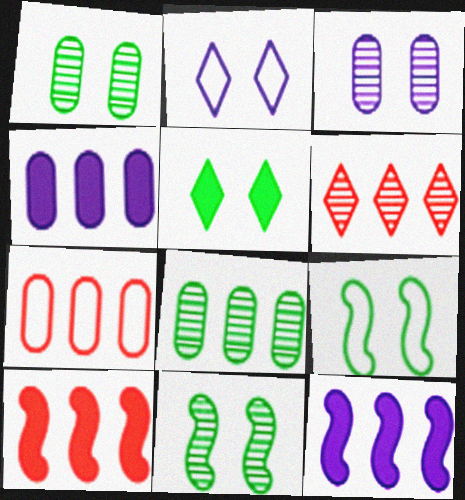[[1, 5, 9], 
[4, 7, 8], 
[6, 7, 10]]